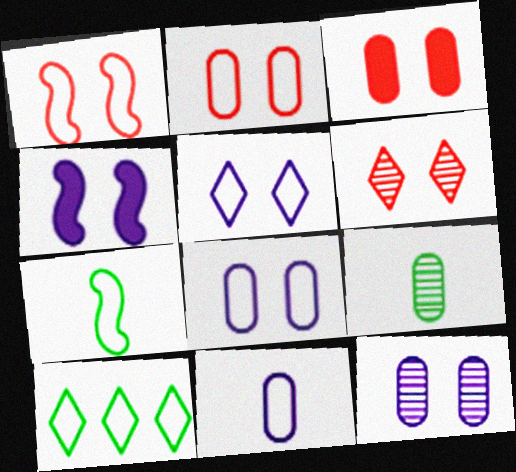[[1, 3, 6], 
[1, 10, 11], 
[4, 5, 12]]